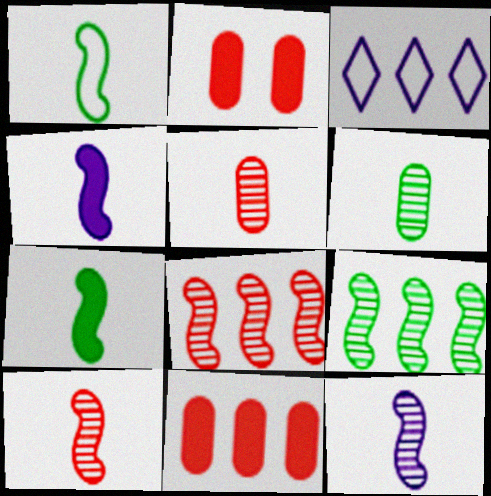[[1, 4, 10], 
[3, 9, 11]]